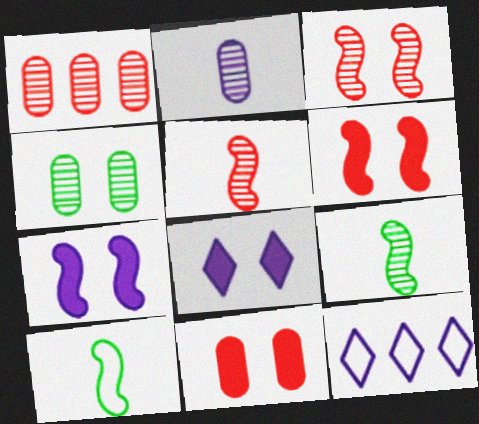[[1, 2, 4], 
[1, 8, 10], 
[2, 7, 12], 
[9, 11, 12]]